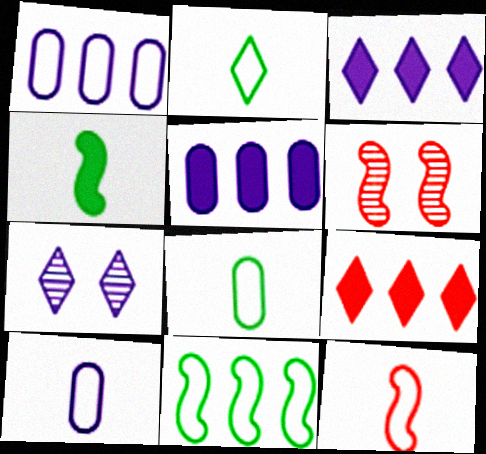[[2, 5, 6], 
[2, 7, 9], 
[2, 10, 12], 
[3, 6, 8]]